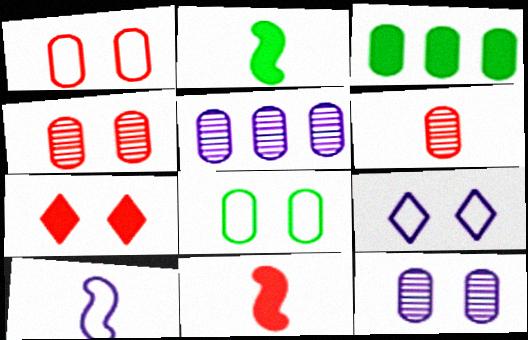[]